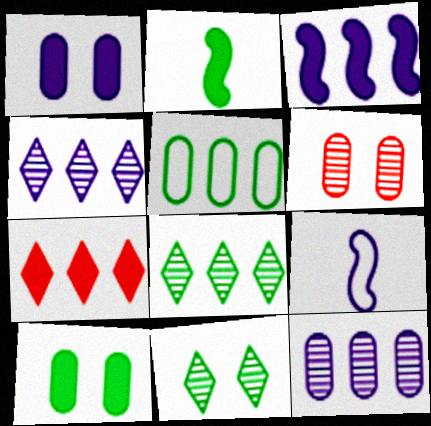[[1, 2, 7], 
[1, 4, 9], 
[2, 5, 11]]